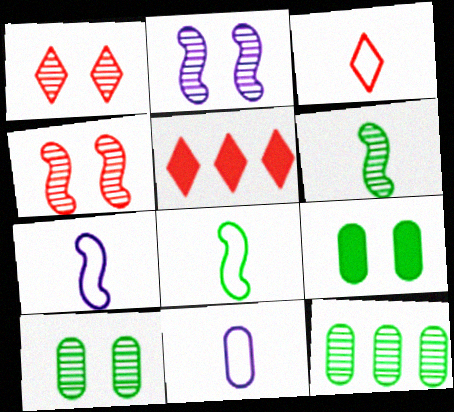[[1, 2, 10], 
[1, 3, 5], 
[3, 8, 11], 
[5, 7, 10]]